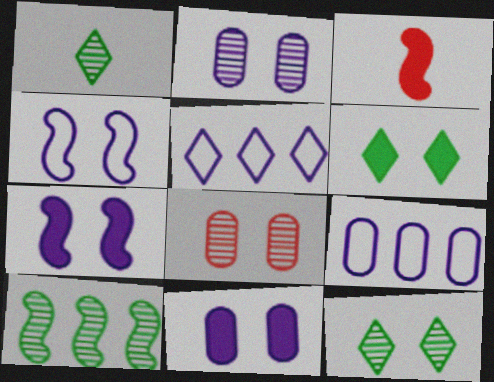[[3, 4, 10], 
[3, 9, 12], 
[4, 6, 8]]